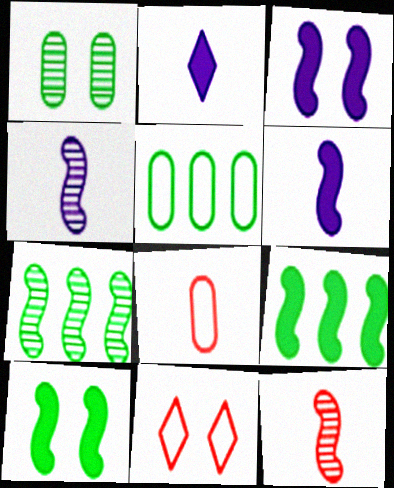[[1, 3, 11]]